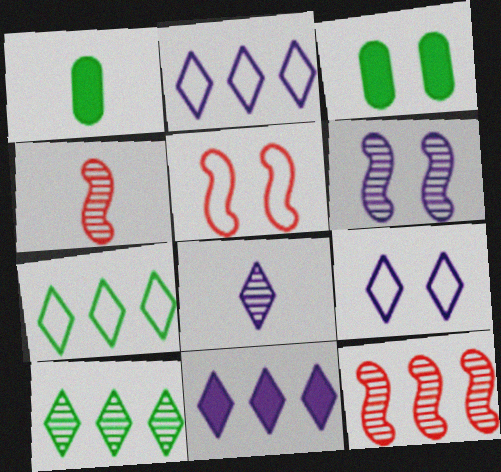[[1, 9, 12], 
[2, 3, 4], 
[8, 9, 11]]